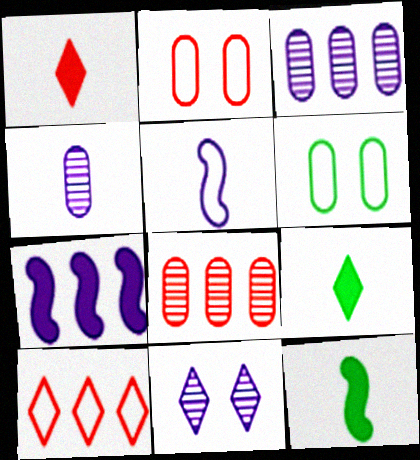[[5, 6, 10], 
[9, 10, 11]]